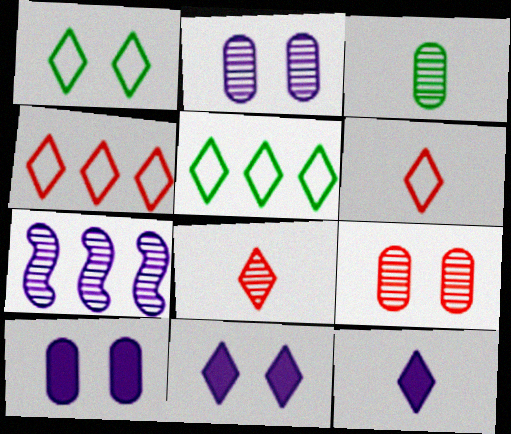[[5, 8, 11]]